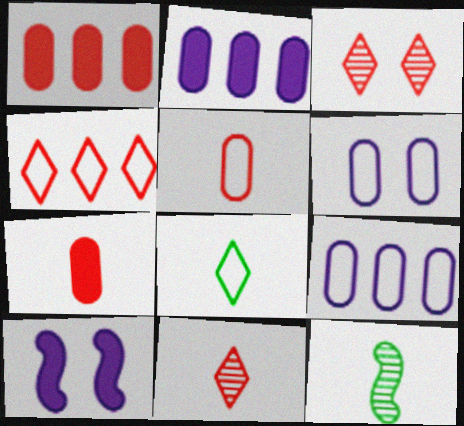[]